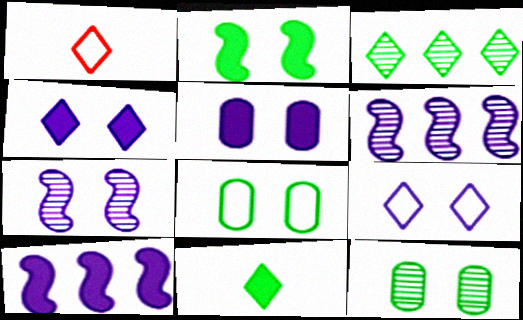[[1, 3, 4], 
[1, 10, 12], 
[5, 7, 9]]